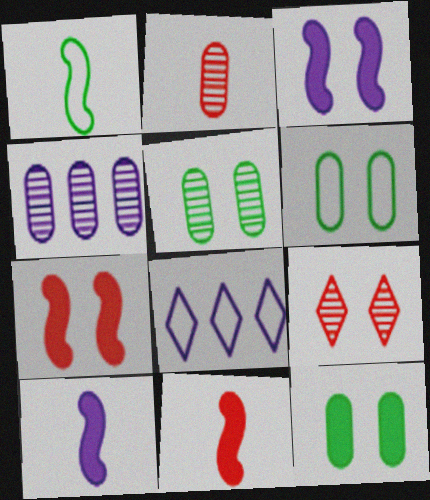[[2, 4, 5], 
[3, 6, 9], 
[5, 6, 12], 
[5, 8, 11]]